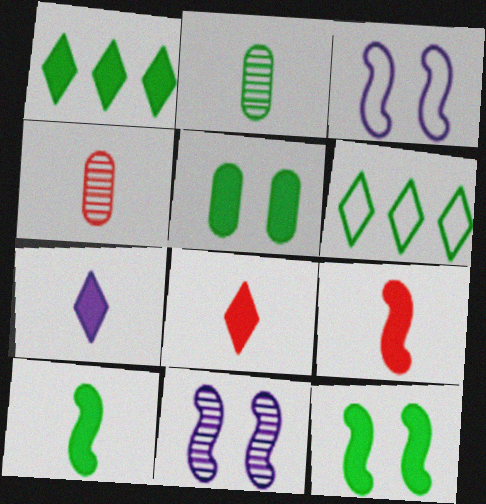[[1, 3, 4], 
[1, 5, 10], 
[2, 6, 12]]